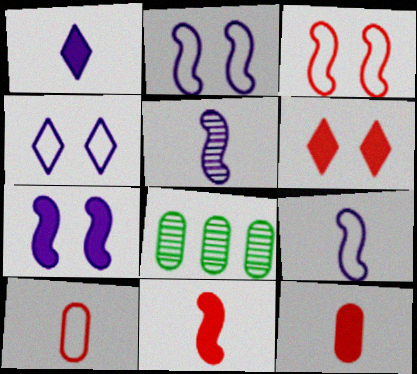[[1, 3, 8], 
[4, 8, 11], 
[6, 8, 9]]